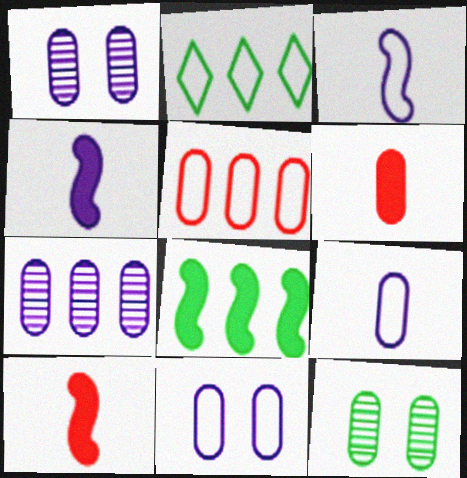[[1, 2, 10]]